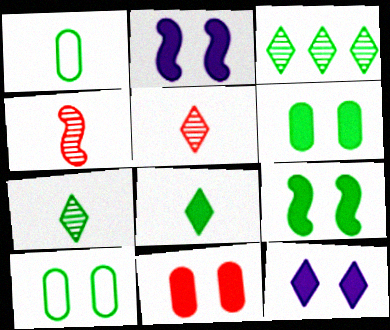[[1, 3, 9], 
[9, 11, 12]]